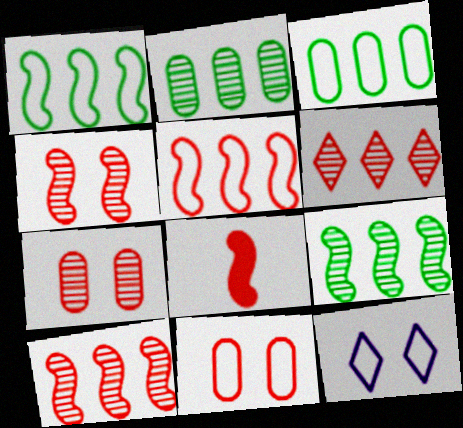[[2, 8, 12], 
[4, 5, 8], 
[6, 8, 11]]